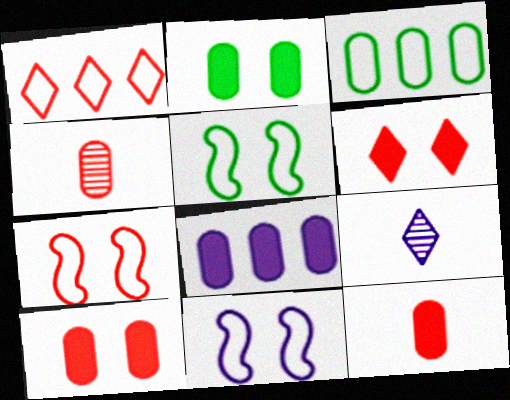[[2, 8, 12], 
[5, 7, 11], 
[8, 9, 11]]